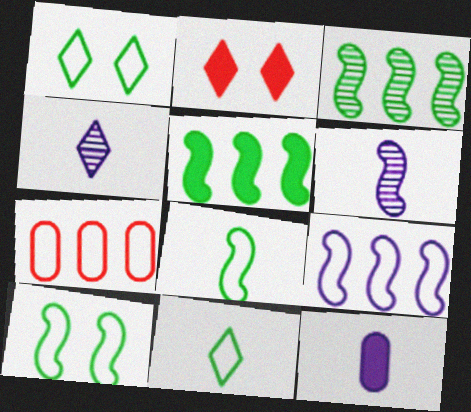[[2, 5, 12]]